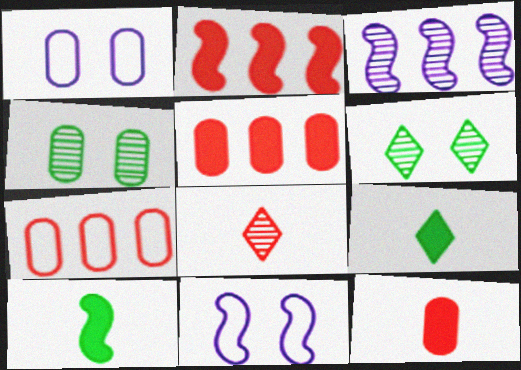[[3, 4, 8]]